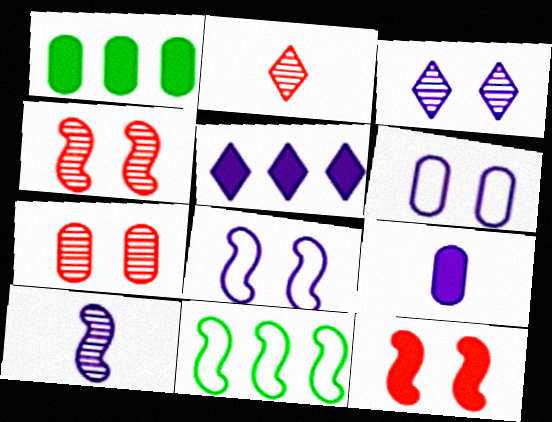[[1, 2, 8], 
[5, 6, 10], 
[10, 11, 12]]